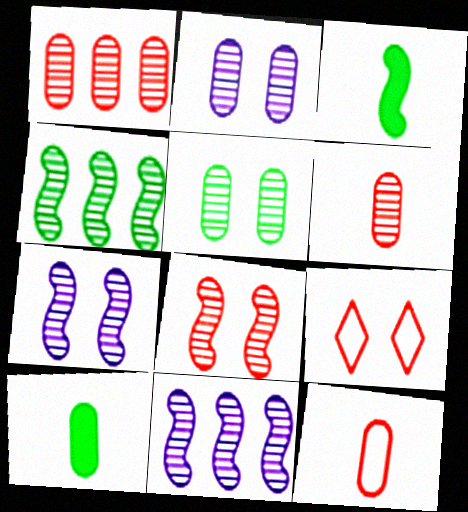[[9, 10, 11]]